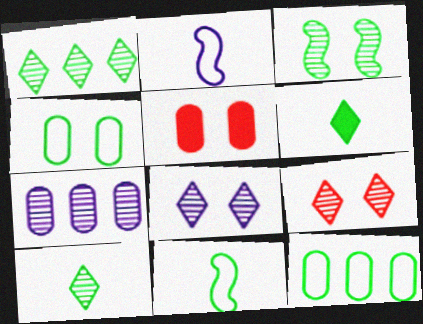[[1, 2, 5], 
[3, 6, 12]]